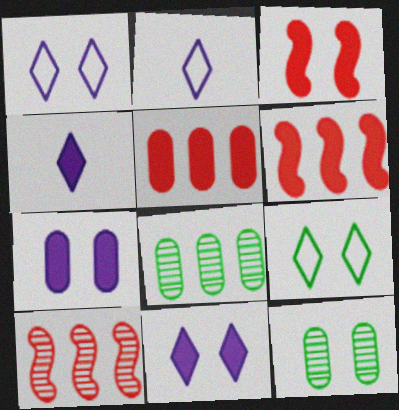[[1, 3, 12], 
[2, 3, 8], 
[2, 6, 12]]